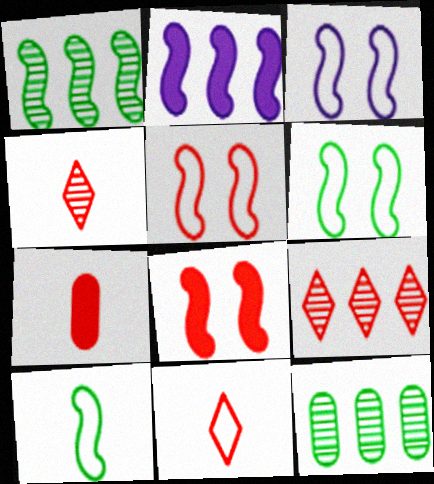[[3, 5, 6], 
[5, 7, 9]]